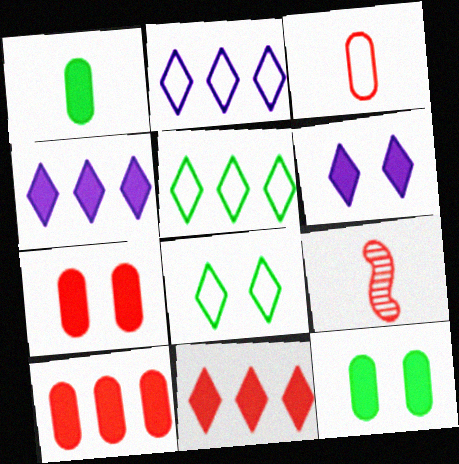[[2, 9, 12]]